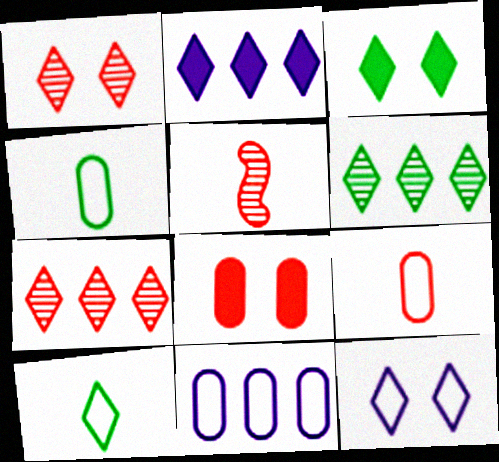[[1, 2, 10], 
[1, 3, 12], 
[3, 5, 11], 
[3, 6, 10]]